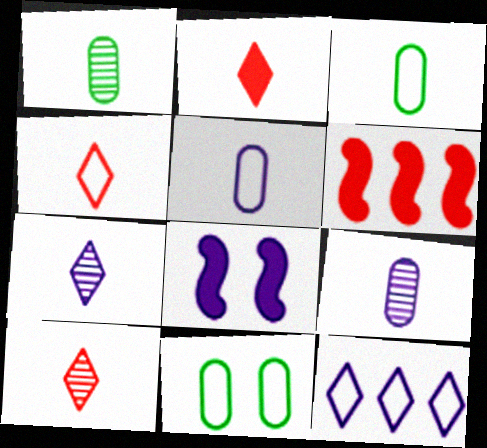[[2, 4, 10], 
[6, 7, 11], 
[8, 9, 12]]